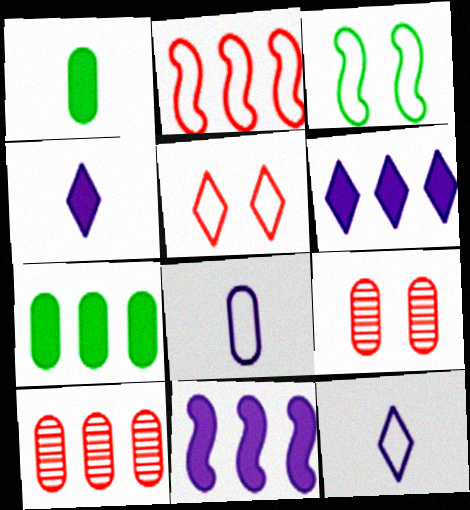[[3, 4, 10], 
[7, 8, 9]]